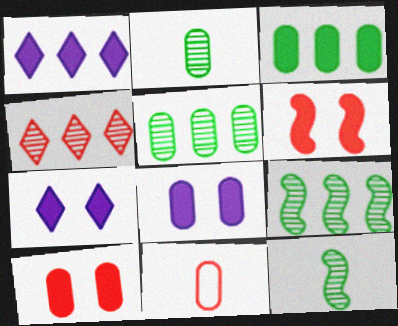[[4, 6, 11], 
[5, 8, 11], 
[7, 9, 11]]